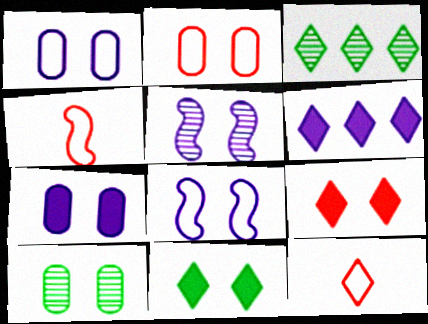[[2, 5, 11], 
[2, 7, 10], 
[3, 4, 7], 
[4, 6, 10], 
[8, 9, 10]]